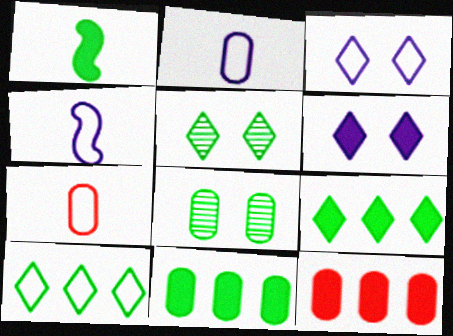[[1, 6, 12], 
[1, 8, 10], 
[2, 8, 12], 
[4, 5, 12]]